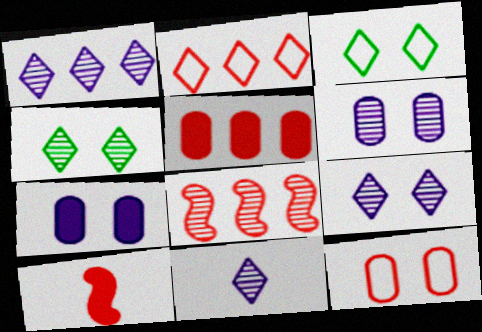[[1, 9, 11], 
[2, 5, 8]]